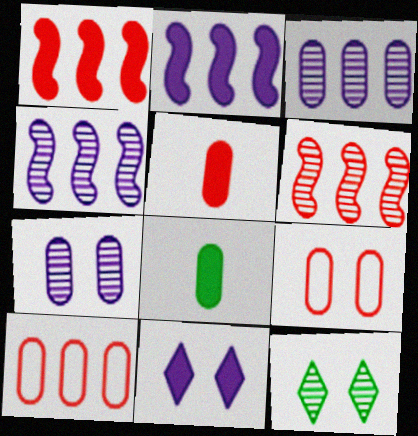[[1, 8, 11], 
[3, 8, 9], 
[7, 8, 10]]